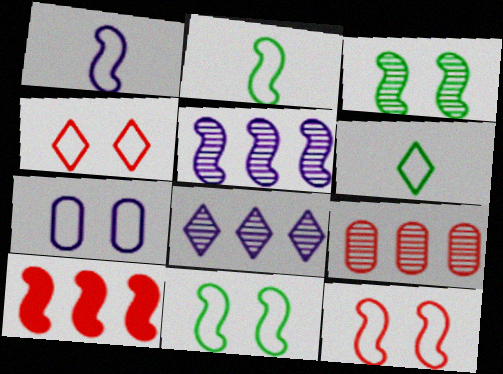[[1, 3, 10], 
[4, 7, 11]]